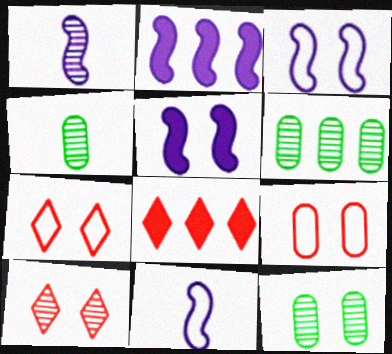[[1, 2, 3], 
[1, 6, 10], 
[2, 4, 7], 
[3, 4, 8], 
[4, 6, 12], 
[5, 7, 12], 
[8, 11, 12]]